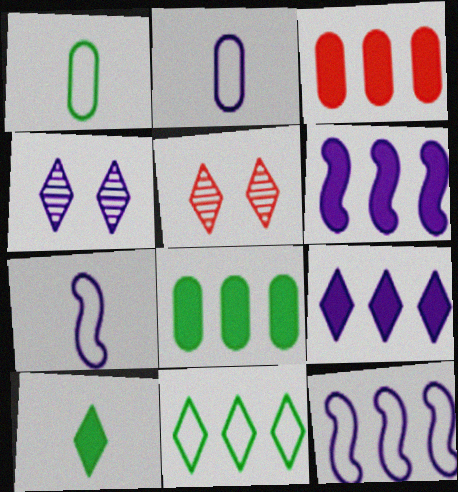[[1, 5, 6], 
[2, 4, 6], 
[5, 7, 8]]